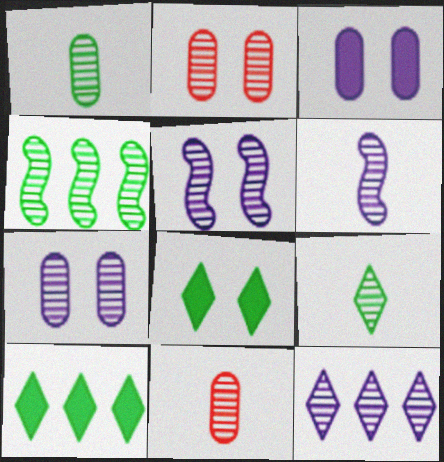[[6, 7, 12], 
[6, 9, 11]]